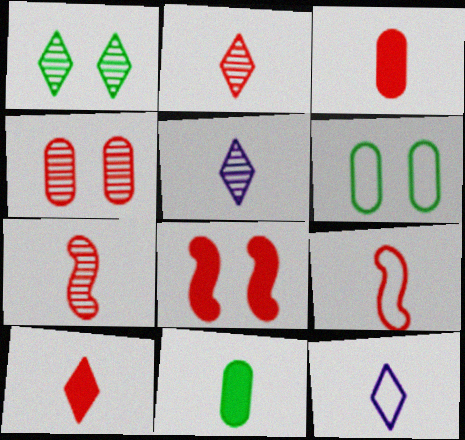[[2, 3, 9], 
[5, 9, 11], 
[7, 11, 12]]